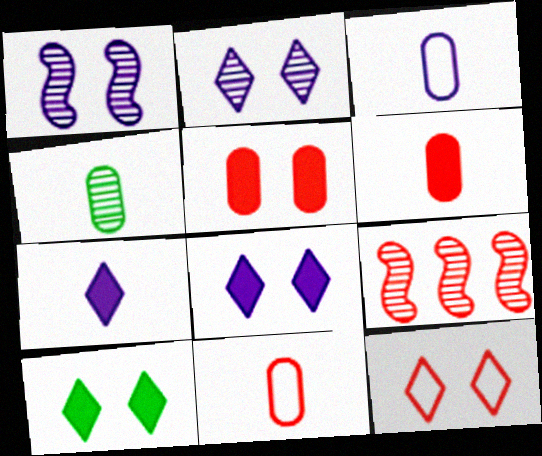[[2, 4, 9], 
[2, 10, 12], 
[3, 4, 6], 
[3, 9, 10], 
[6, 9, 12]]